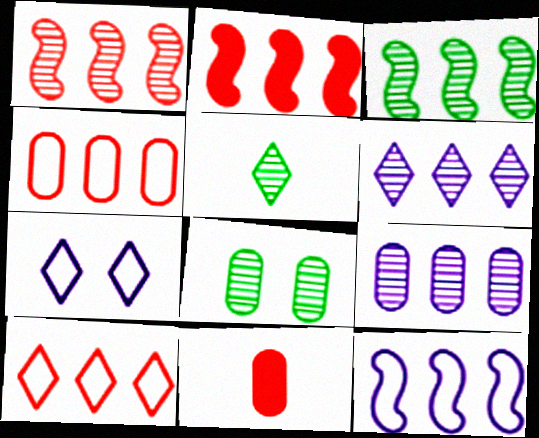[[2, 3, 12], 
[3, 5, 8], 
[3, 7, 11]]